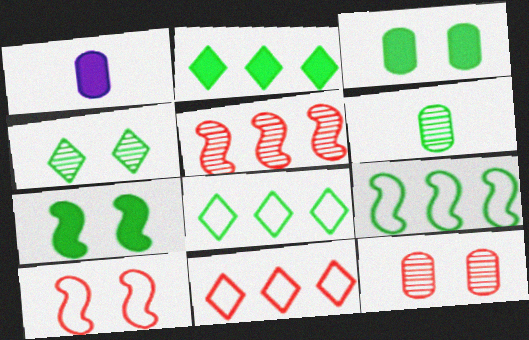[[6, 7, 8]]